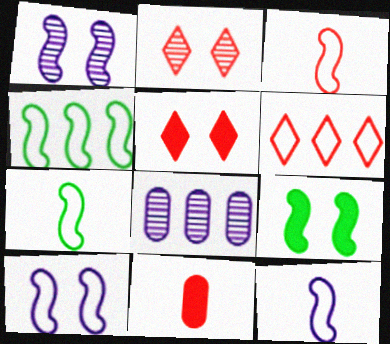[[3, 4, 10], 
[3, 7, 12], 
[5, 7, 8]]